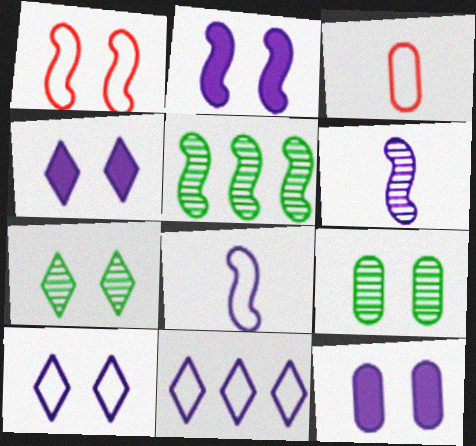[[1, 4, 9], 
[1, 7, 12], 
[2, 4, 12], 
[3, 4, 5], 
[6, 11, 12]]